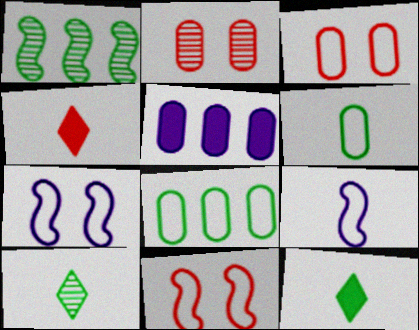[[2, 5, 6], 
[5, 10, 11]]